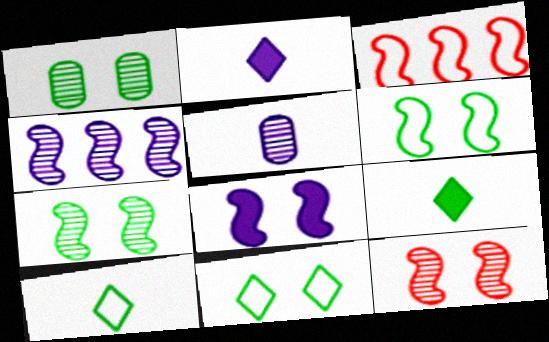[[1, 2, 3], 
[6, 8, 12]]